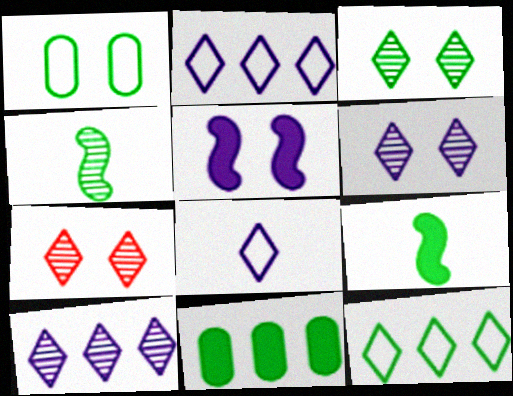[[1, 5, 7], 
[3, 6, 7]]